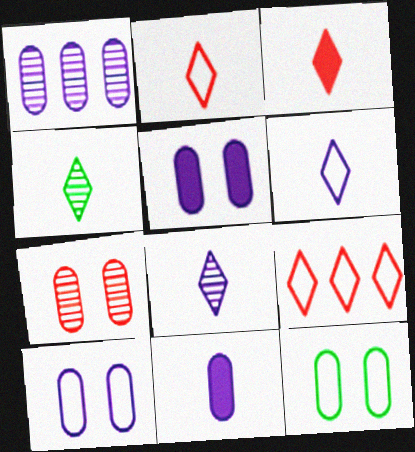[[1, 10, 11], 
[3, 4, 6], 
[5, 7, 12]]